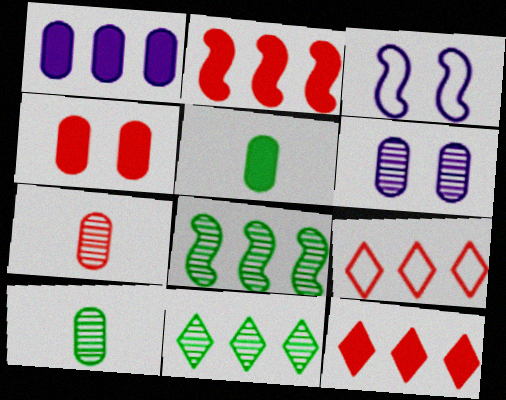[[1, 4, 5], 
[1, 8, 9], 
[3, 10, 12]]